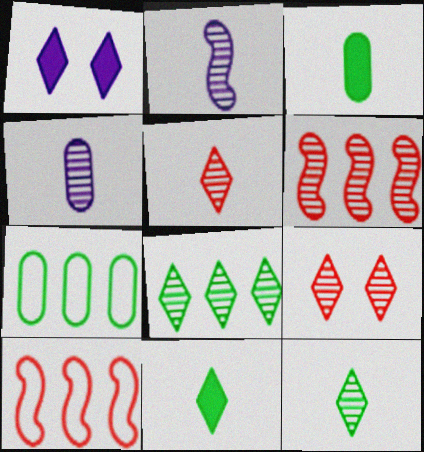[]